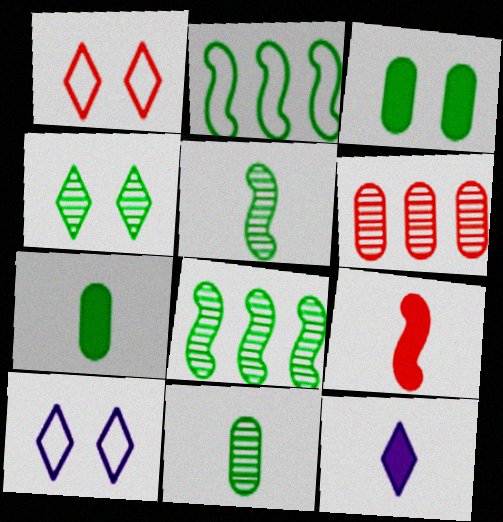[[1, 6, 9], 
[2, 4, 7], 
[4, 8, 11], 
[7, 9, 12]]